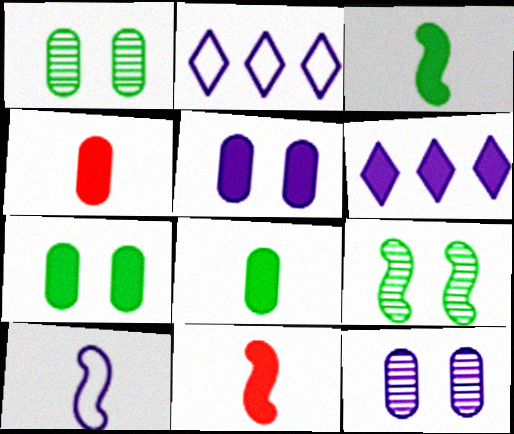[[1, 2, 11], 
[2, 4, 9], 
[6, 7, 11], 
[6, 10, 12]]